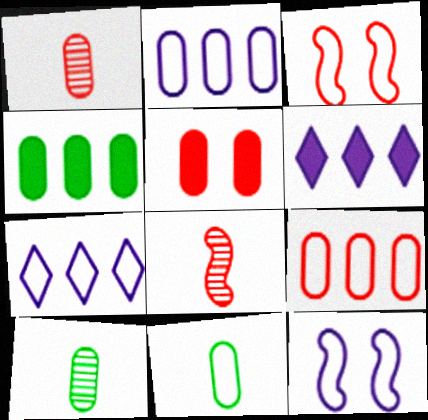[[1, 5, 9], 
[2, 5, 10], 
[3, 6, 10], 
[3, 7, 11]]